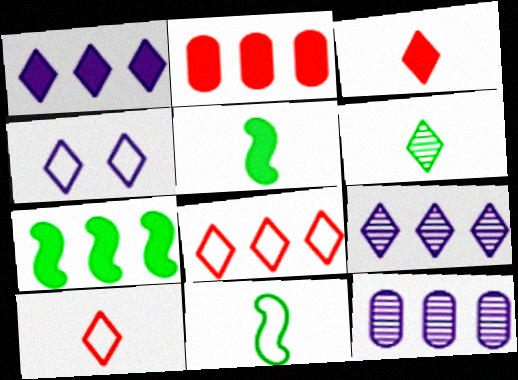[[1, 2, 7], 
[7, 8, 12]]